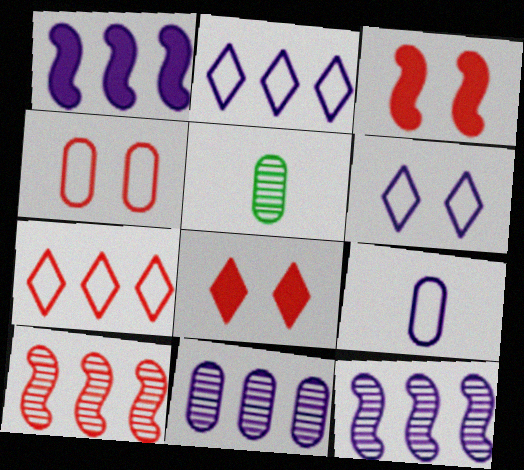[[1, 2, 11], 
[2, 3, 5]]